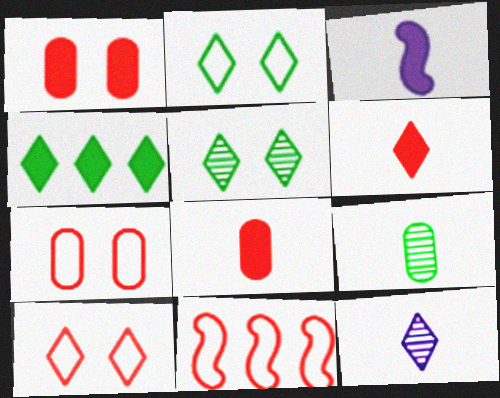[[1, 3, 4], 
[4, 10, 12]]